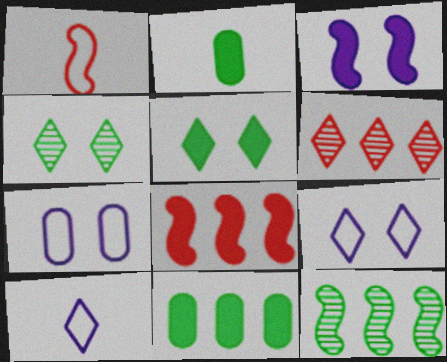[[1, 3, 12], 
[5, 6, 10]]